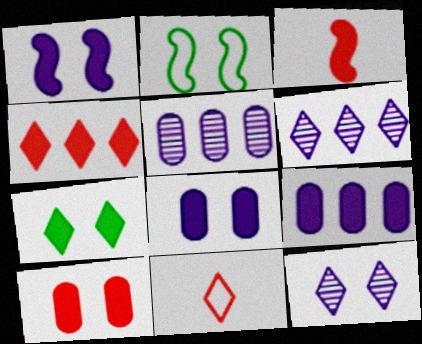[[1, 7, 10], 
[2, 10, 12], 
[3, 4, 10], 
[3, 7, 9], 
[6, 7, 11]]